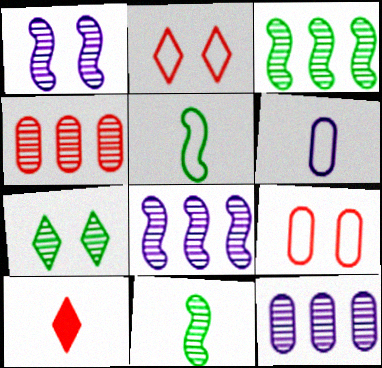[[6, 10, 11]]